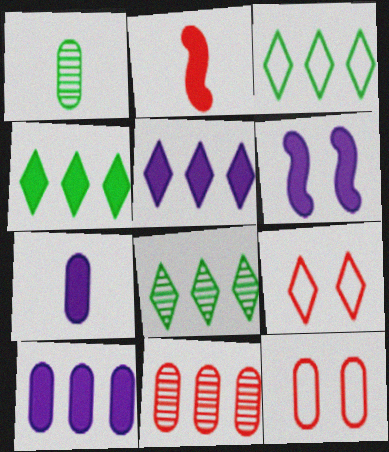[[1, 10, 12], 
[2, 9, 11], 
[3, 4, 8], 
[5, 6, 7]]